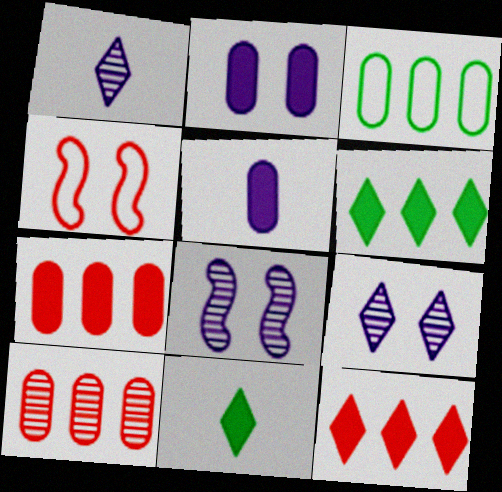[]